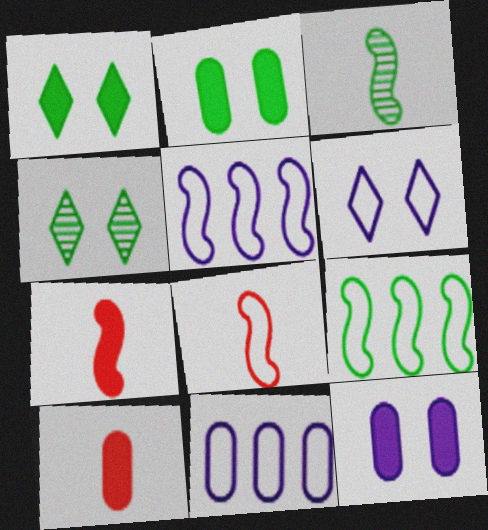[[4, 5, 10], 
[4, 7, 11]]